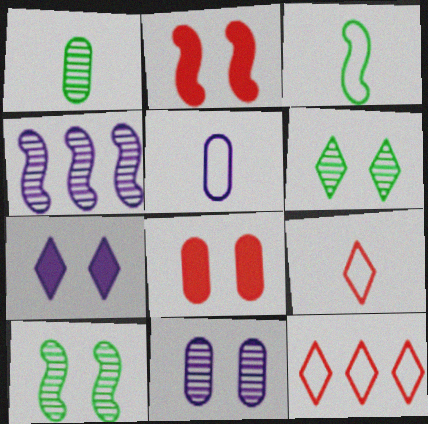[[2, 3, 4], 
[3, 5, 9], 
[4, 5, 7]]